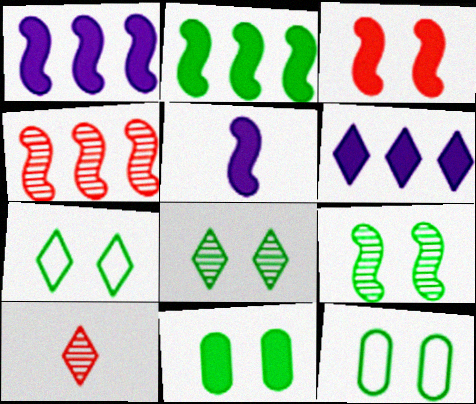[[1, 10, 12], 
[2, 3, 5], 
[6, 7, 10], 
[7, 9, 11]]